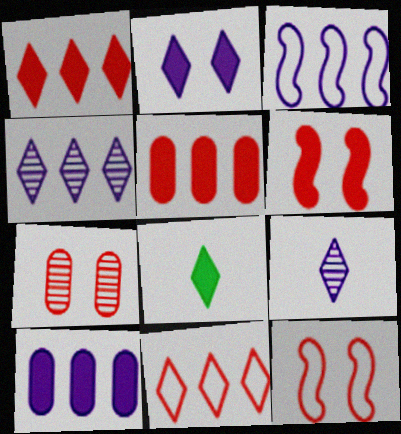[[1, 2, 8], 
[3, 4, 10], 
[3, 7, 8], 
[6, 8, 10]]